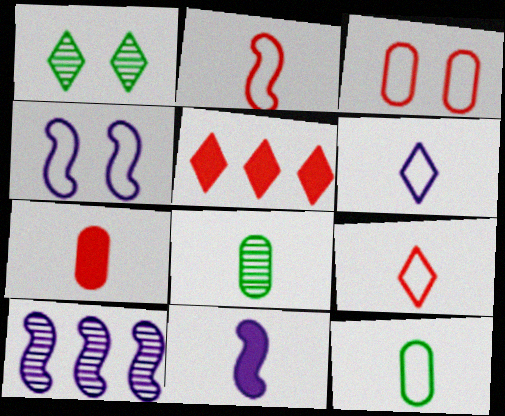[[1, 5, 6], 
[2, 6, 12], 
[4, 5, 8], 
[4, 10, 11], 
[8, 9, 11]]